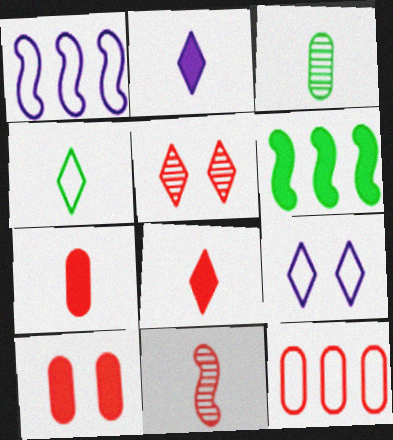[[2, 6, 10]]